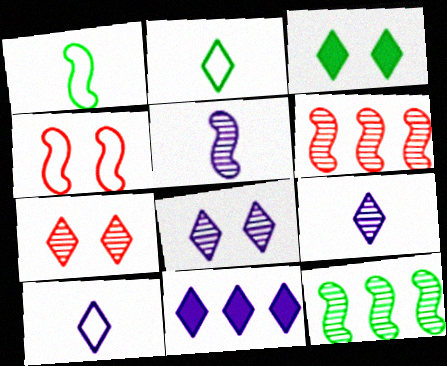[[2, 7, 11], 
[8, 10, 11]]